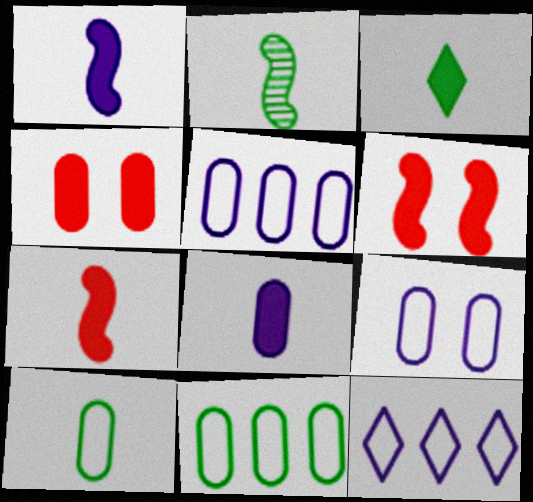[[2, 3, 10], 
[2, 4, 12], 
[3, 7, 8]]